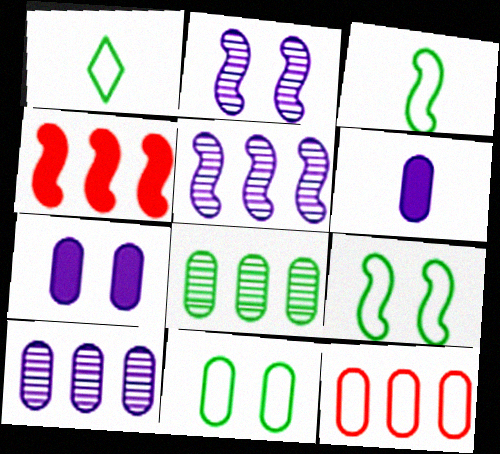[[2, 3, 4]]